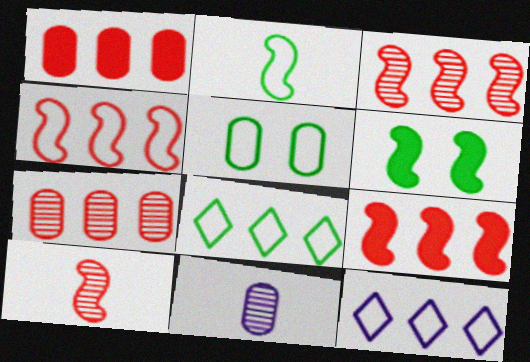[[1, 5, 11], 
[2, 5, 8], 
[3, 4, 9]]